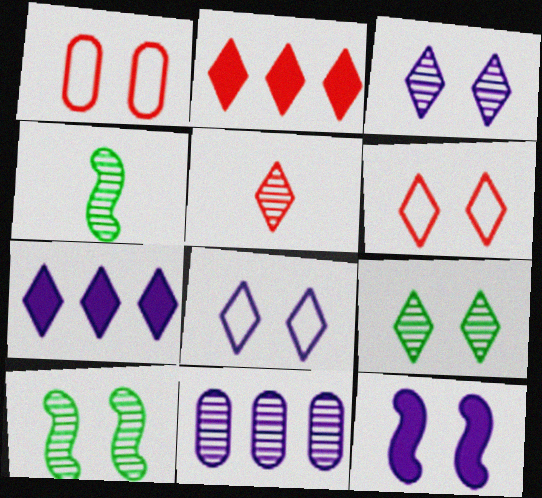[[1, 4, 7], 
[1, 9, 12], 
[2, 5, 6], 
[5, 10, 11]]